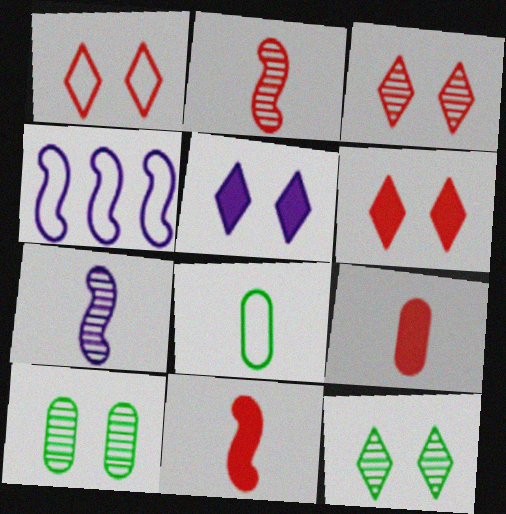[[1, 3, 6], 
[1, 4, 8], 
[1, 5, 12], 
[4, 9, 12]]